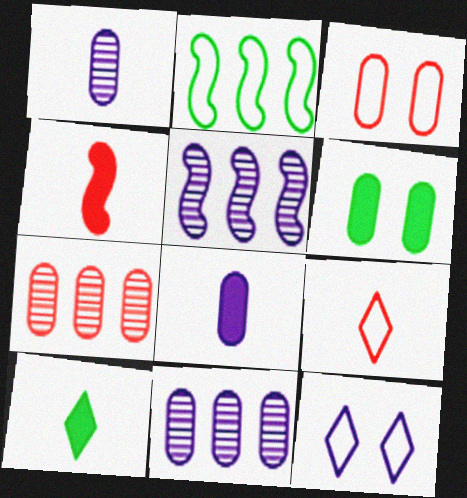[[3, 5, 10], 
[4, 8, 10], 
[5, 6, 9], 
[5, 8, 12]]